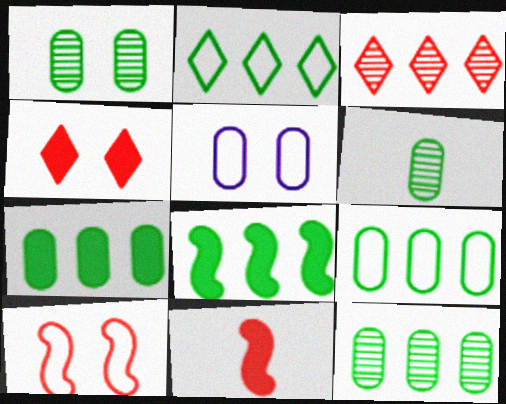[[1, 6, 12], 
[2, 8, 12], 
[7, 9, 12]]